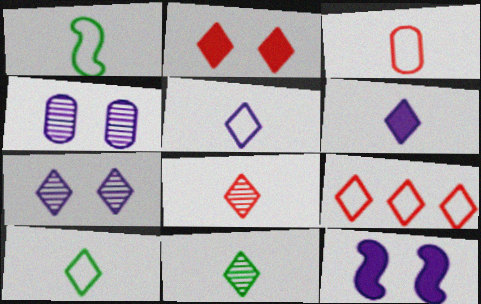[[1, 3, 5], 
[2, 8, 9], 
[6, 8, 10]]